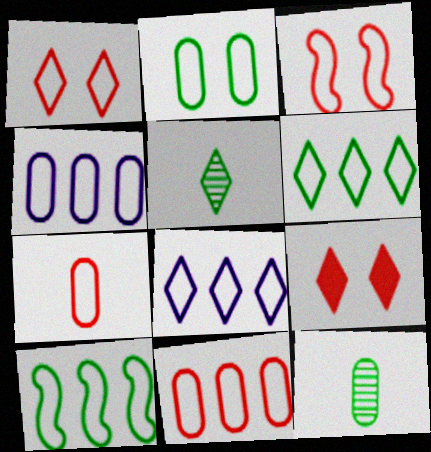[[2, 4, 7], 
[5, 8, 9], 
[8, 10, 11]]